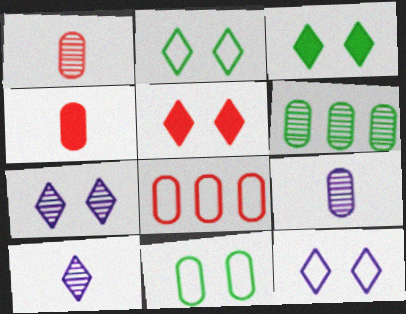[[2, 5, 7]]